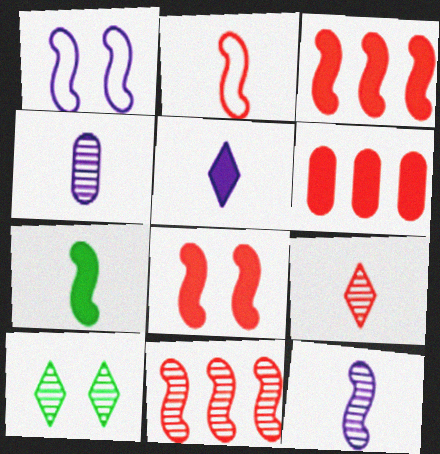[[1, 7, 11], 
[2, 7, 12], 
[2, 8, 11], 
[4, 10, 11]]